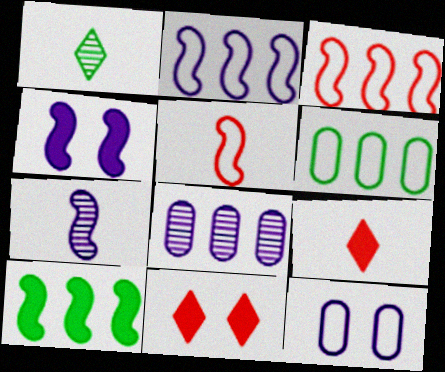[[2, 4, 7], 
[6, 7, 11]]